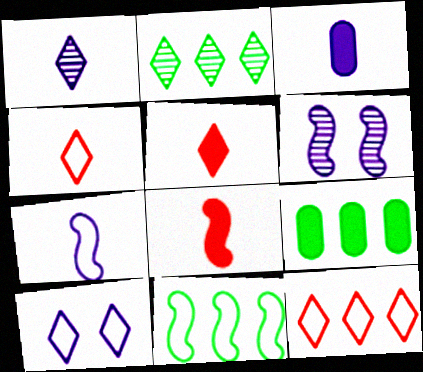[[1, 3, 7], 
[2, 5, 10], 
[2, 9, 11], 
[4, 6, 9], 
[6, 8, 11]]